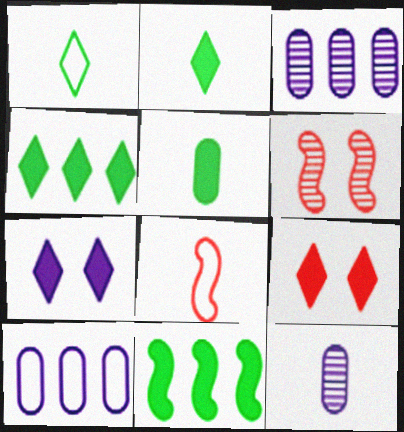[[2, 6, 10], 
[2, 8, 12]]